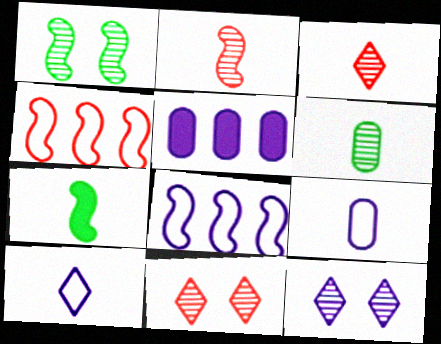[[3, 7, 9]]